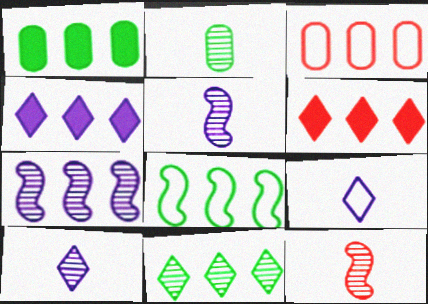[[1, 8, 11], 
[2, 10, 12]]